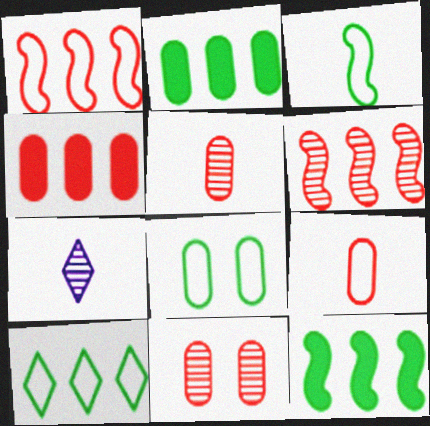[[3, 8, 10], 
[4, 9, 11]]